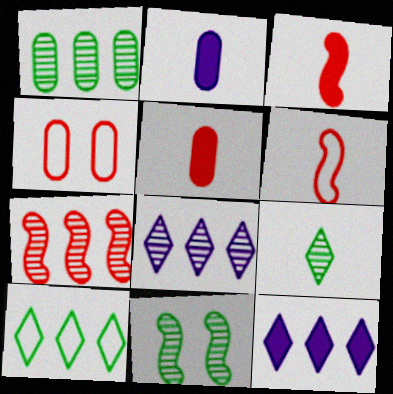[[1, 2, 4], 
[1, 7, 8], 
[1, 9, 11], 
[2, 6, 9]]